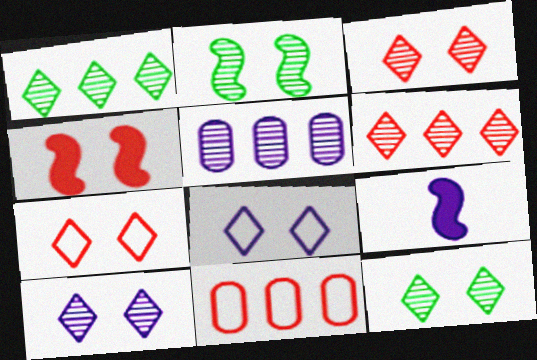[[3, 10, 12], 
[5, 8, 9], 
[9, 11, 12]]